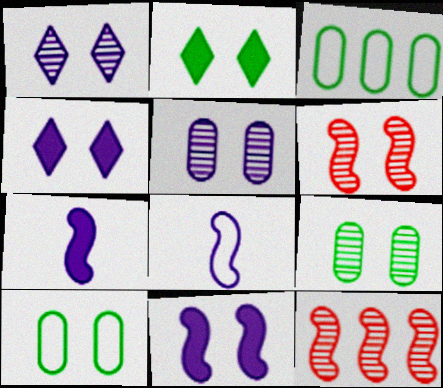[[1, 6, 9], 
[4, 6, 10]]